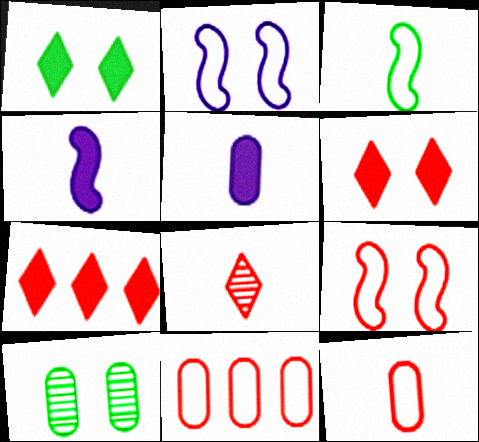[[2, 6, 10], 
[3, 5, 8], 
[5, 10, 11]]